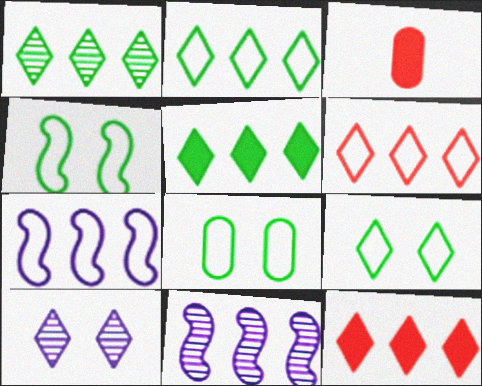[[1, 2, 5], 
[3, 9, 11], 
[4, 8, 9]]